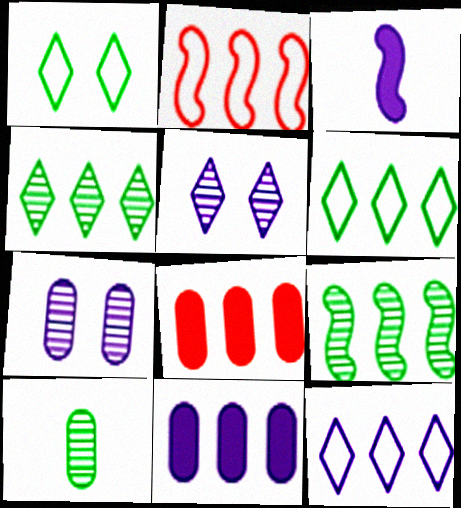[[2, 4, 11], 
[3, 7, 12], 
[8, 9, 12]]